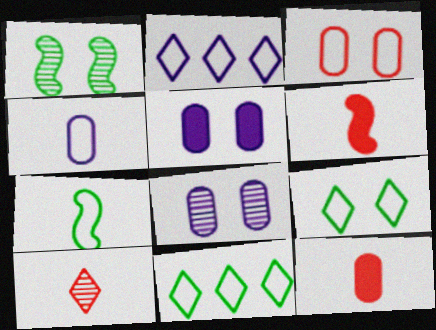[[1, 2, 12], 
[2, 3, 7], 
[6, 8, 11]]